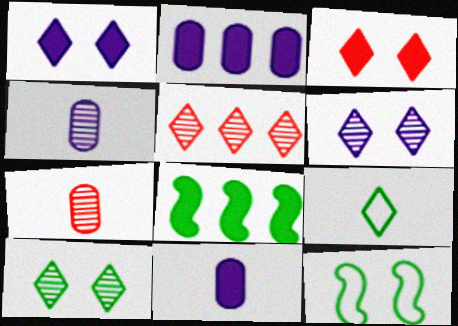[[1, 5, 9], 
[3, 8, 11], 
[5, 11, 12]]